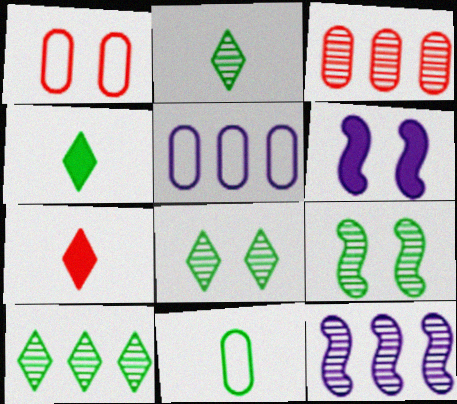[[1, 4, 12], 
[1, 5, 11], 
[1, 6, 8], 
[2, 8, 10], 
[3, 10, 12], 
[5, 7, 9]]